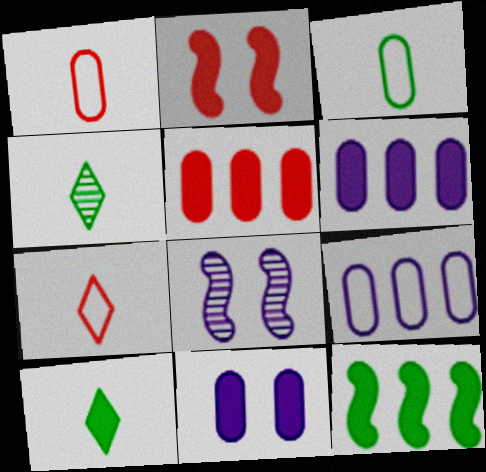[[2, 4, 9], 
[2, 6, 10]]